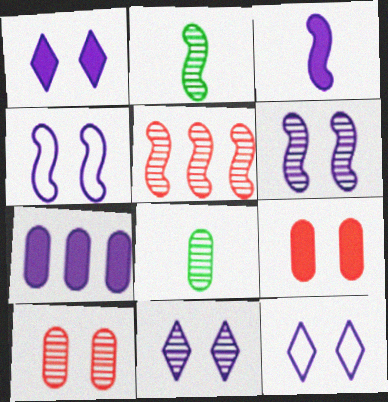[[1, 3, 7], 
[1, 11, 12], 
[2, 5, 6], 
[5, 8, 11]]